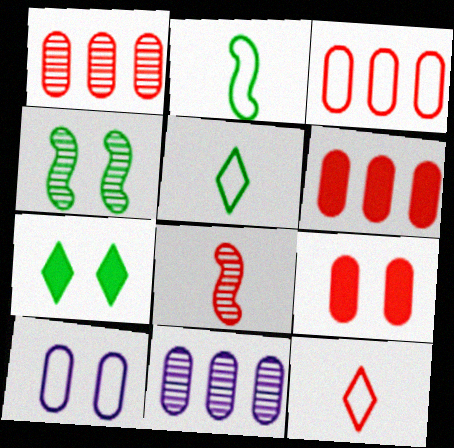[[1, 3, 6]]